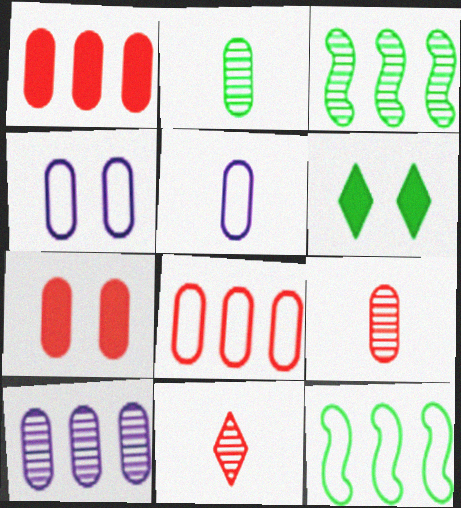[[1, 2, 4], 
[2, 6, 12], 
[7, 8, 9]]